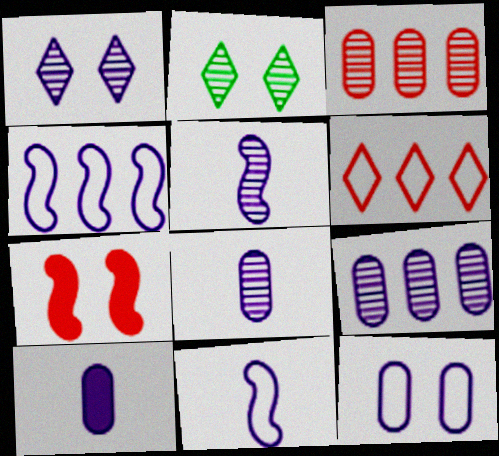[[1, 4, 10], 
[1, 5, 9], 
[2, 3, 5], 
[2, 7, 12], 
[9, 10, 12]]